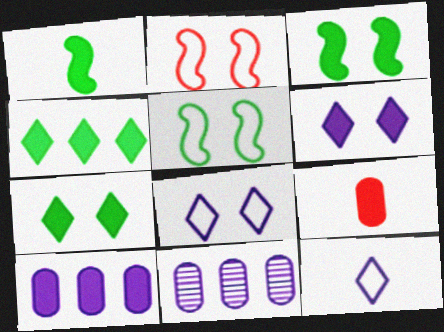[]